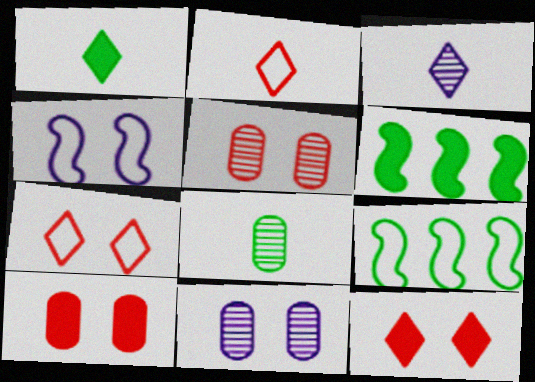[[1, 2, 3], 
[2, 6, 11], 
[3, 9, 10]]